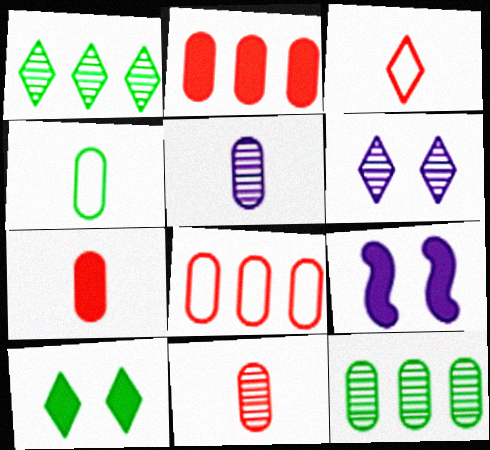[[3, 9, 12], 
[4, 5, 7]]